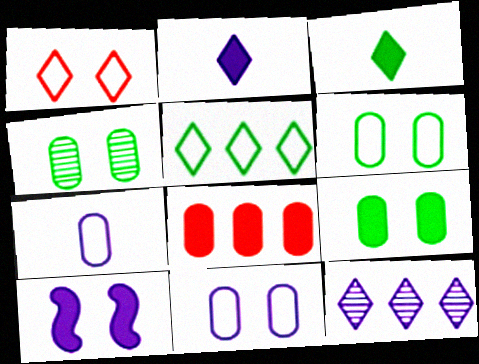[[1, 3, 12], 
[1, 4, 10], 
[3, 8, 10], 
[4, 6, 9], 
[4, 7, 8], 
[7, 10, 12]]